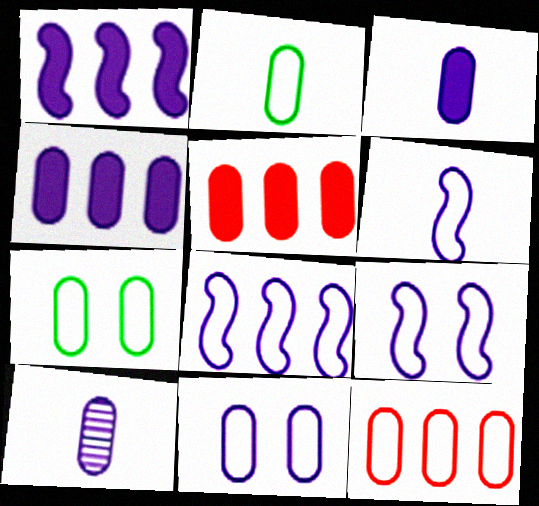[[2, 11, 12], 
[4, 10, 11], 
[5, 7, 10], 
[6, 8, 9]]